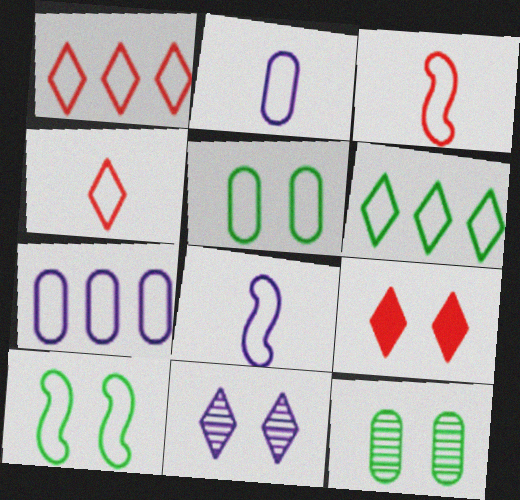[[1, 2, 10], 
[1, 5, 8], 
[4, 7, 10]]